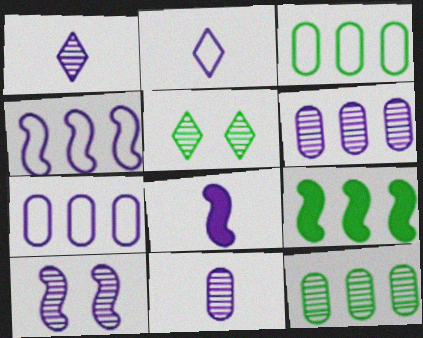[[1, 6, 10], 
[2, 8, 11], 
[4, 8, 10]]